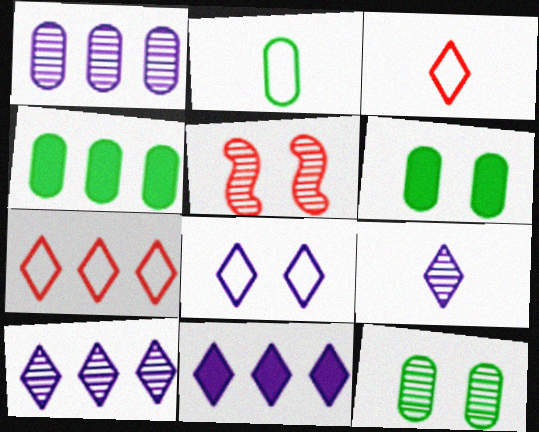[[2, 4, 12], 
[2, 5, 11], 
[5, 6, 8], 
[8, 9, 11]]